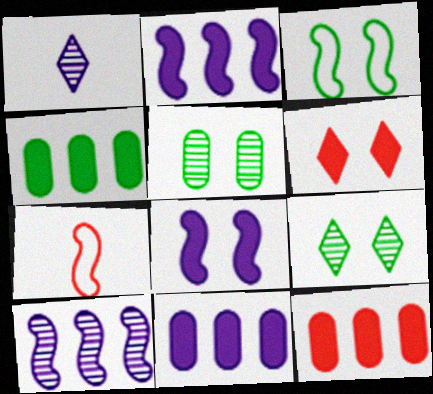[[1, 3, 12], 
[4, 11, 12], 
[7, 9, 11]]